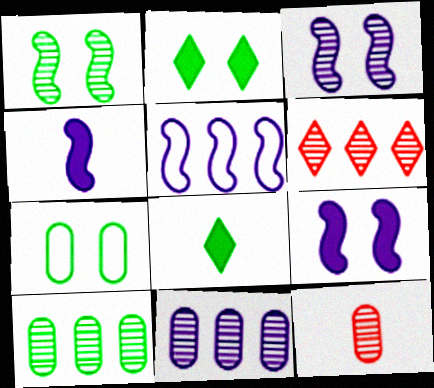[[1, 2, 7], 
[2, 5, 12], 
[3, 4, 5], 
[4, 6, 7]]